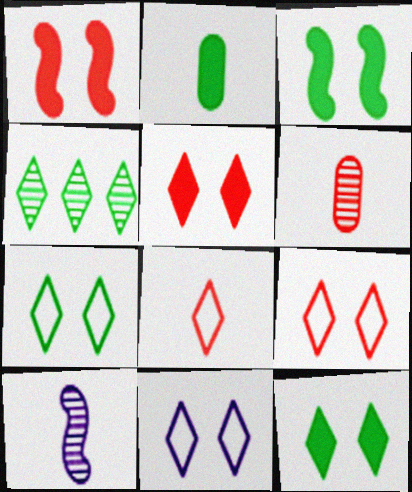[[2, 8, 10], 
[7, 9, 11]]